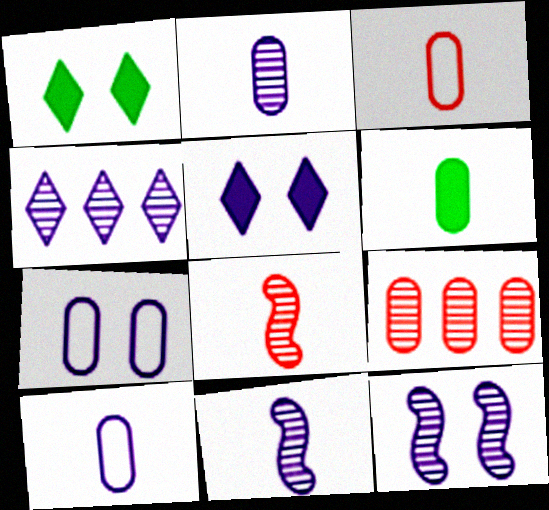[[2, 3, 6], 
[2, 4, 12], 
[5, 7, 12], 
[6, 7, 9]]